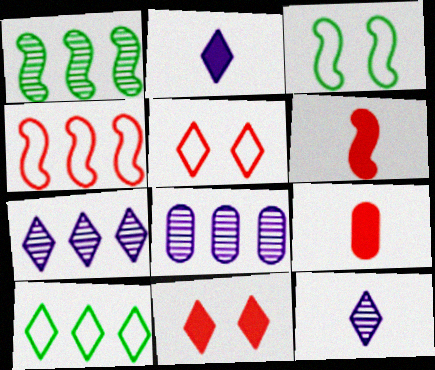[[3, 7, 9], 
[10, 11, 12]]